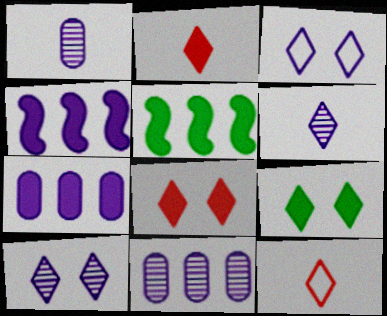[[1, 3, 4]]